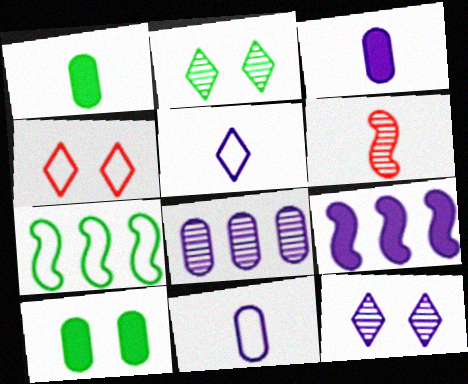[[1, 2, 7], 
[1, 5, 6], 
[2, 6, 8], 
[4, 7, 11], 
[9, 11, 12]]